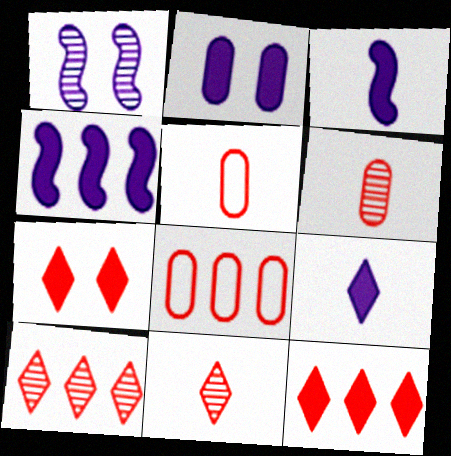[[2, 4, 9]]